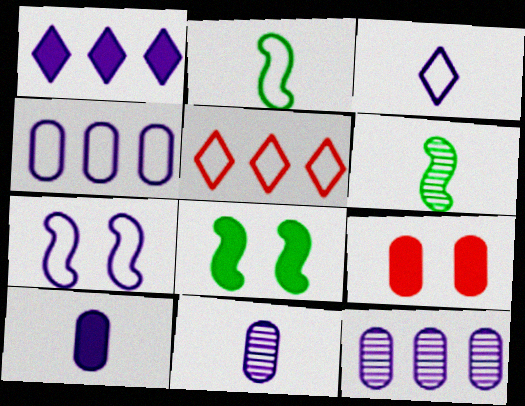[[1, 7, 11], 
[3, 4, 7], 
[5, 8, 11]]